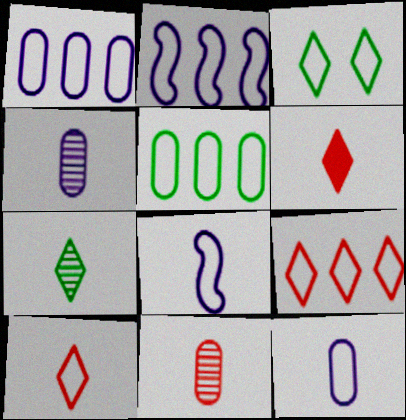[[2, 5, 9]]